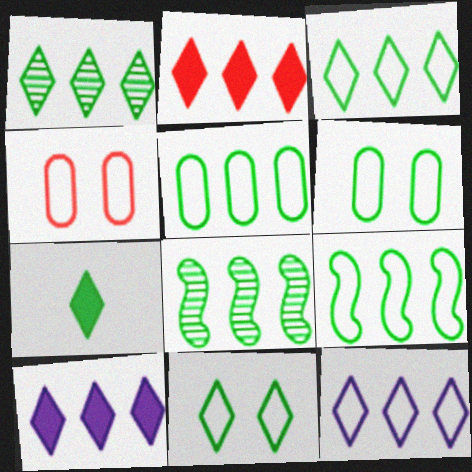[[1, 2, 12], 
[1, 7, 11], 
[3, 5, 9], 
[6, 7, 8]]